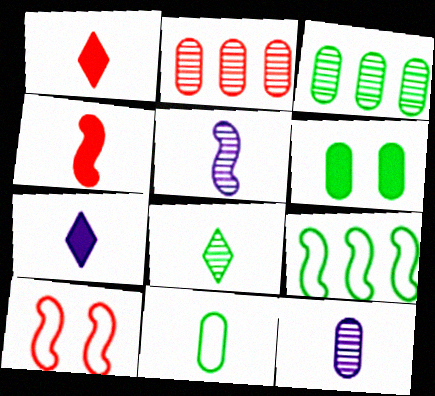[[1, 2, 10], 
[1, 5, 11], 
[3, 6, 11], 
[3, 7, 10], 
[6, 8, 9]]